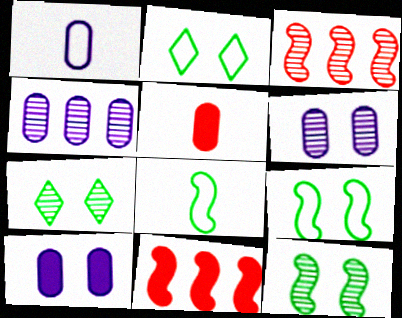[[1, 4, 10], 
[1, 7, 11]]